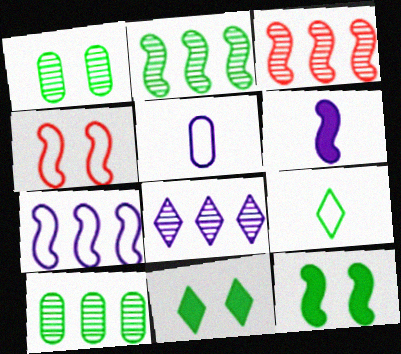[[2, 4, 6], 
[3, 5, 11], 
[3, 8, 10], 
[9, 10, 12]]